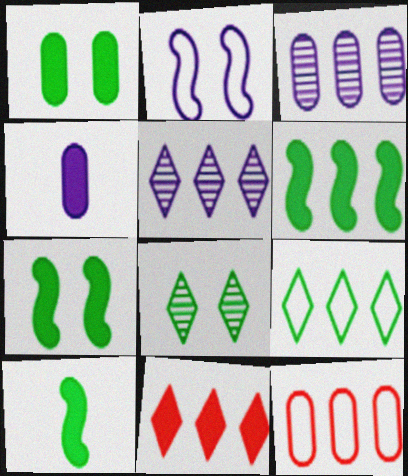[[2, 4, 5], 
[4, 7, 11], 
[5, 6, 12], 
[5, 9, 11], 
[6, 7, 10]]